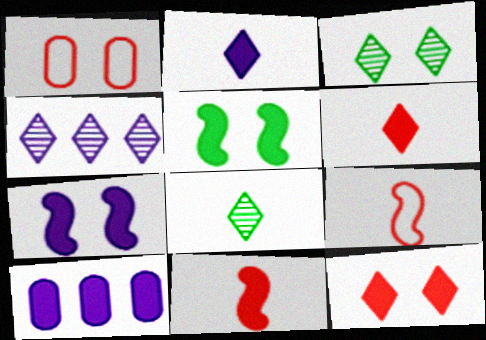[[1, 3, 7], 
[2, 7, 10], 
[3, 9, 10], 
[5, 6, 10]]